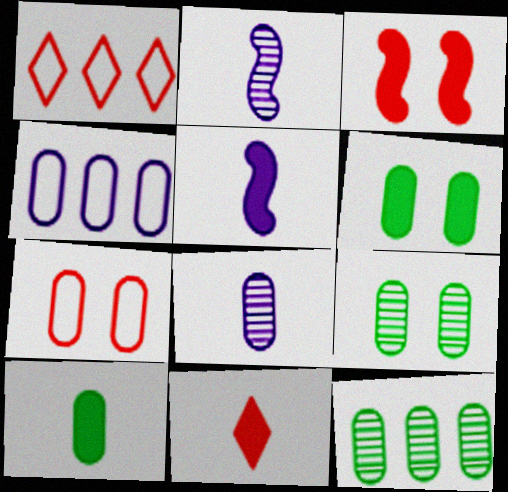[[1, 2, 6], 
[1, 5, 9], 
[5, 10, 11]]